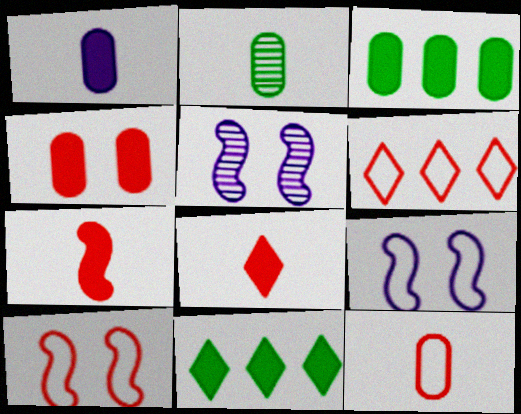[[1, 2, 12], 
[1, 3, 4], 
[5, 11, 12], 
[6, 10, 12]]